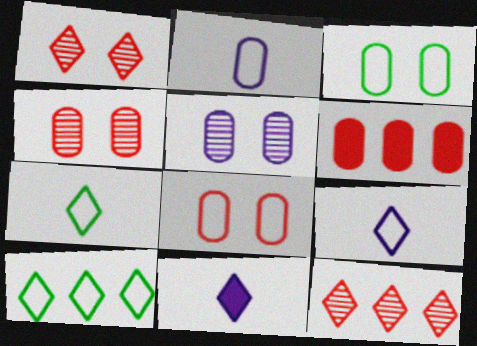[[1, 10, 11]]